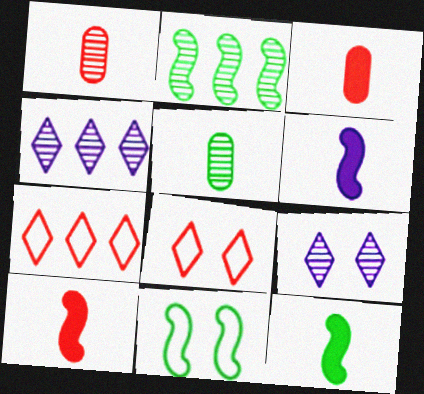[[1, 2, 9], 
[2, 11, 12], 
[3, 4, 11], 
[6, 10, 12]]